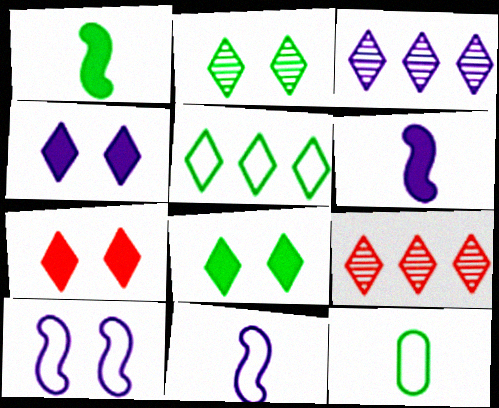[[4, 7, 8]]